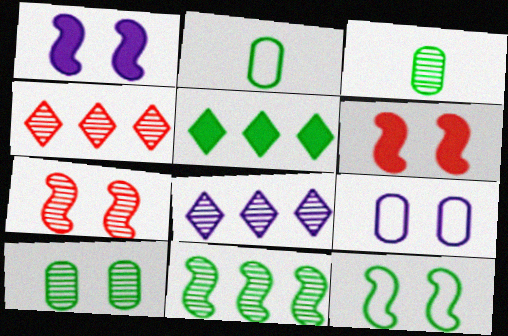[[1, 2, 4], 
[1, 7, 12], 
[2, 6, 8], 
[3, 5, 12], 
[3, 7, 8]]